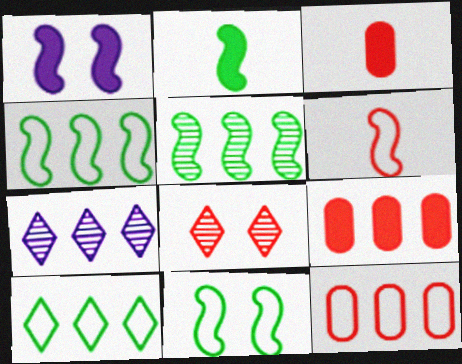[[1, 5, 6], 
[2, 5, 11], 
[3, 7, 11], 
[4, 7, 9], 
[6, 8, 9]]